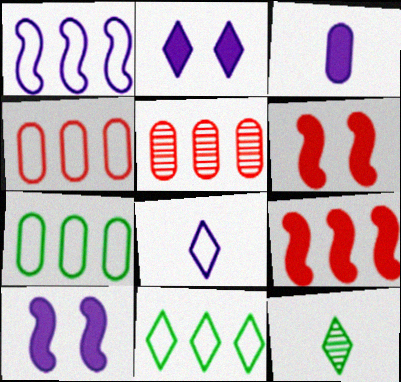[[1, 4, 11], 
[4, 10, 12]]